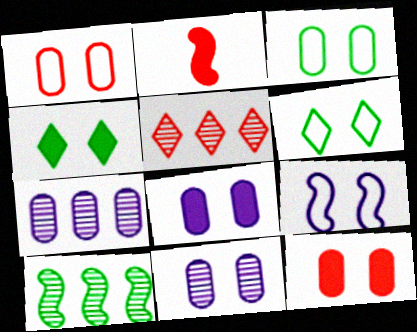[[1, 2, 5], 
[1, 6, 9], 
[2, 6, 7], 
[2, 9, 10], 
[3, 11, 12], 
[5, 7, 10]]